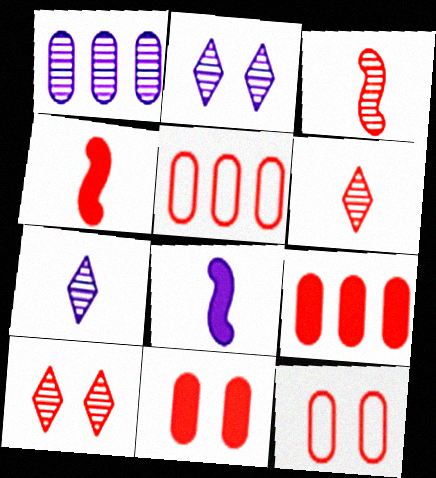[[4, 5, 10]]